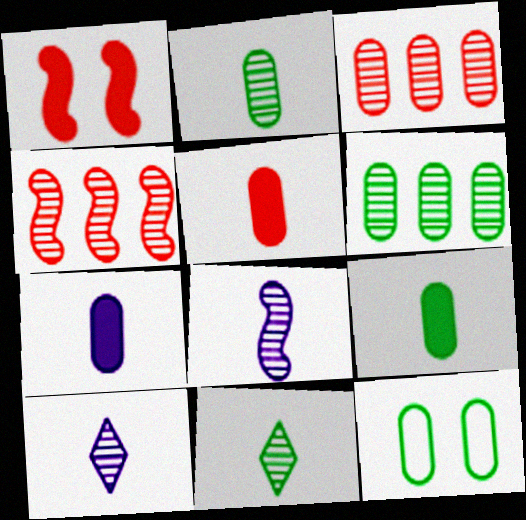[[3, 7, 12], 
[5, 7, 9], 
[6, 9, 12]]